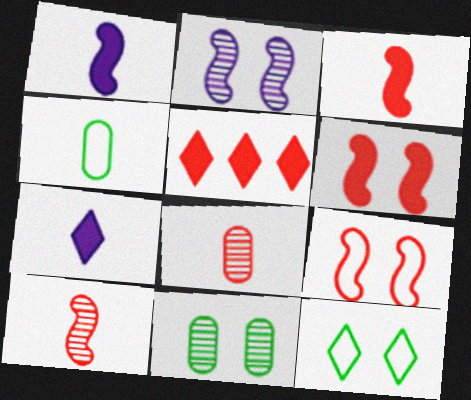[[2, 4, 5], 
[4, 7, 10], 
[5, 8, 9]]